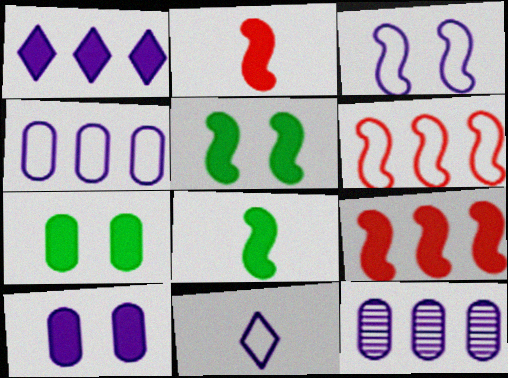[[1, 2, 7], 
[3, 4, 11]]